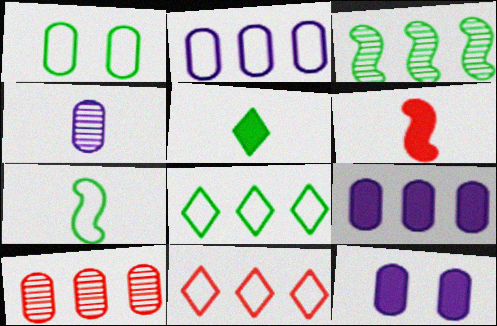[[1, 3, 5], 
[1, 7, 8], 
[2, 4, 12], 
[3, 9, 11]]